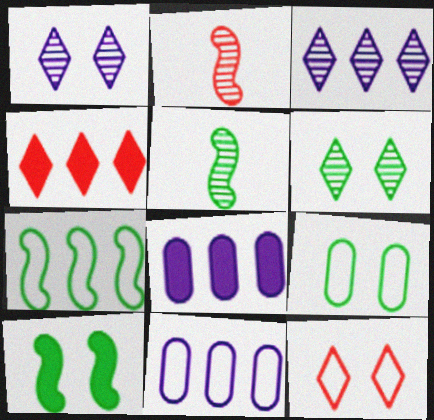[[5, 7, 10], 
[5, 8, 12], 
[6, 9, 10]]